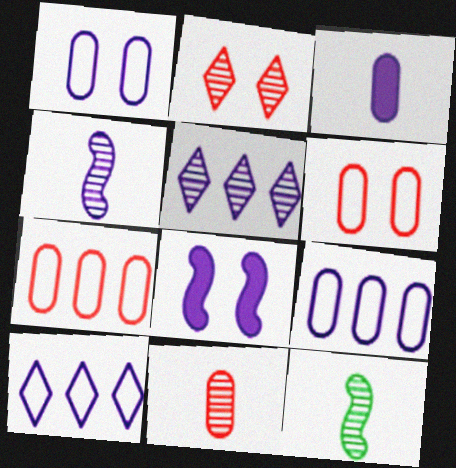[]